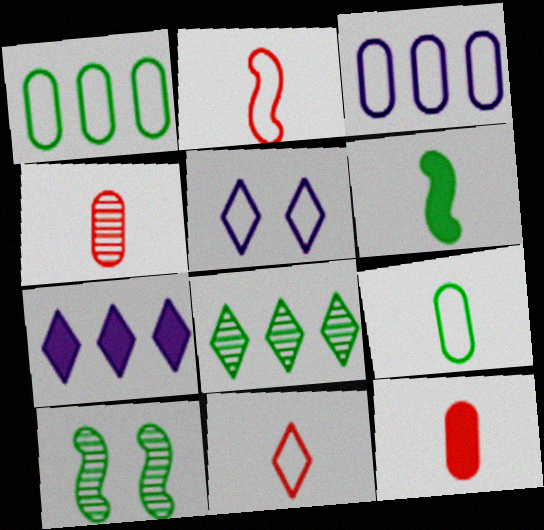[[1, 2, 5]]